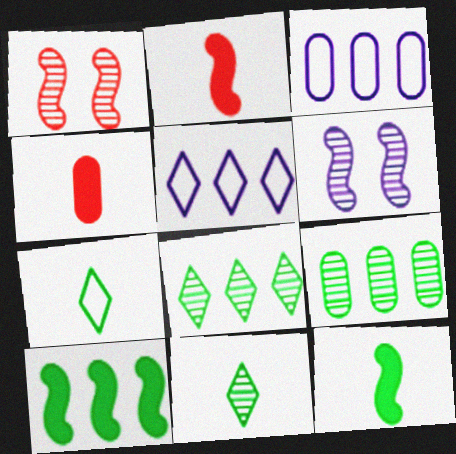[]